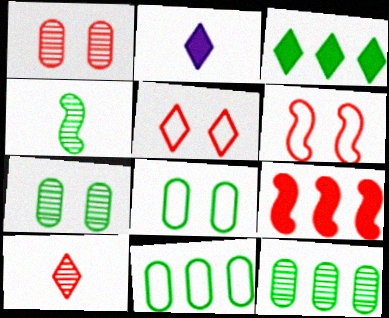[[2, 6, 12], 
[3, 4, 8]]